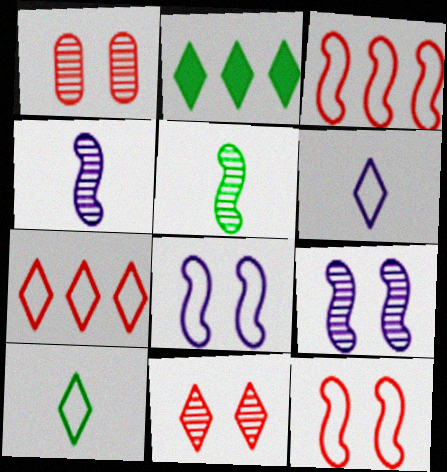[[2, 6, 11]]